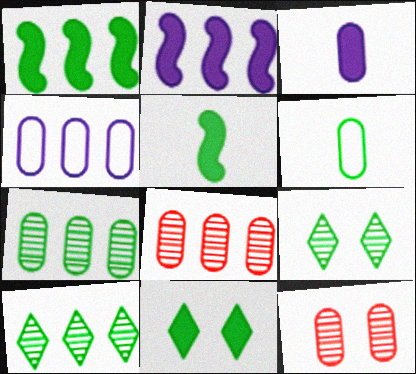[[1, 6, 9]]